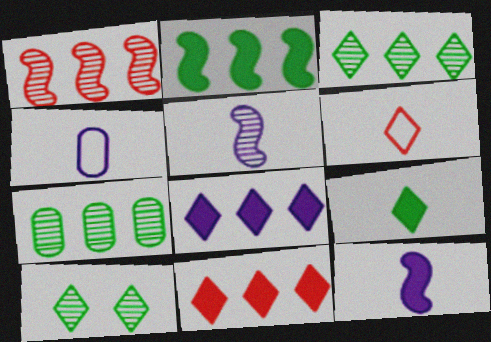[[6, 8, 10]]